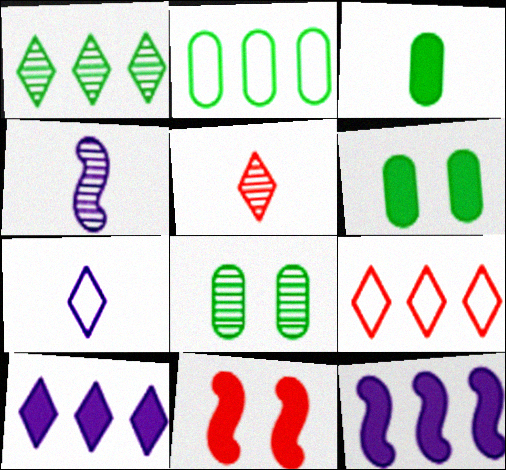[[1, 9, 10], 
[2, 3, 8], 
[3, 10, 11], 
[4, 6, 9]]